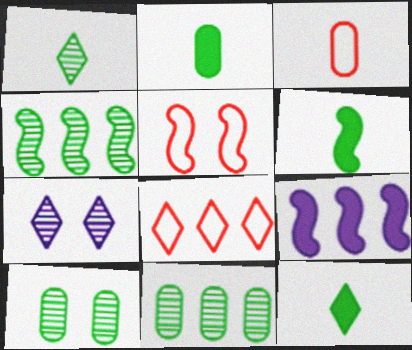[[1, 4, 10], 
[2, 6, 12], 
[3, 5, 8], 
[7, 8, 12], 
[8, 9, 11]]